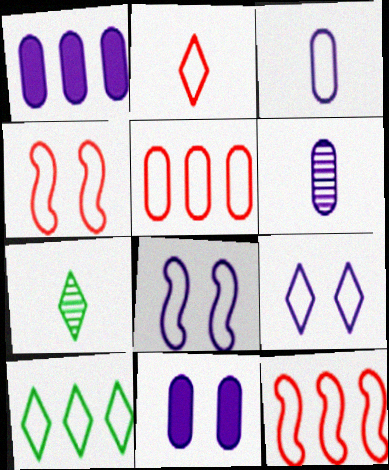[[1, 4, 7], 
[2, 4, 5], 
[2, 9, 10], 
[3, 4, 10], 
[7, 11, 12]]